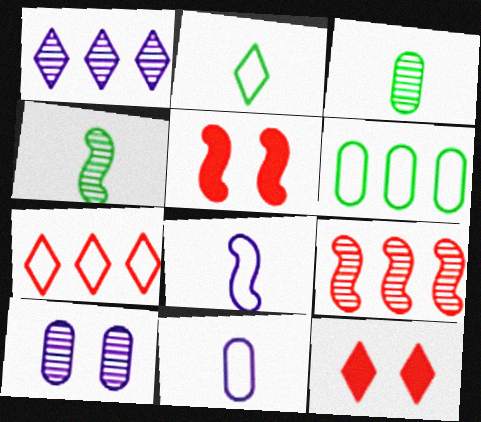[[1, 2, 12]]